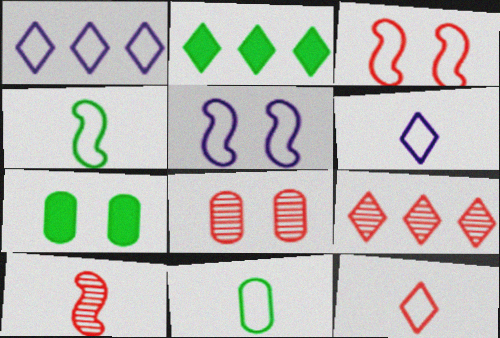[[1, 2, 9], 
[1, 3, 11], 
[1, 7, 10], 
[8, 9, 10]]